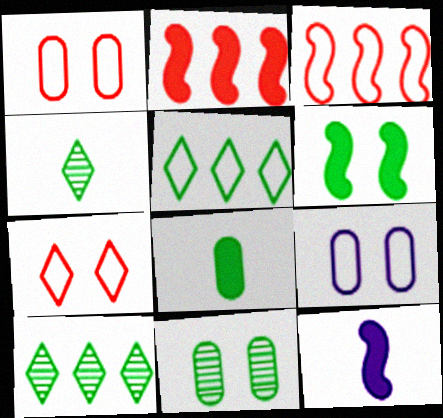[[1, 10, 12], 
[2, 4, 9], 
[2, 6, 12]]